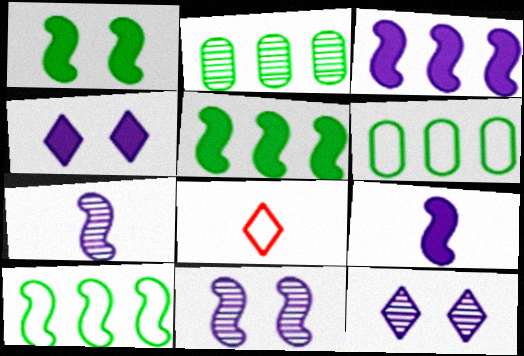[]